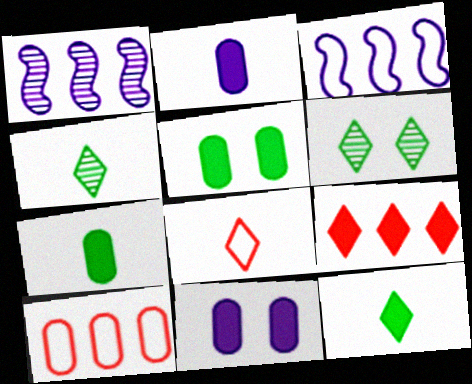[[1, 5, 8]]